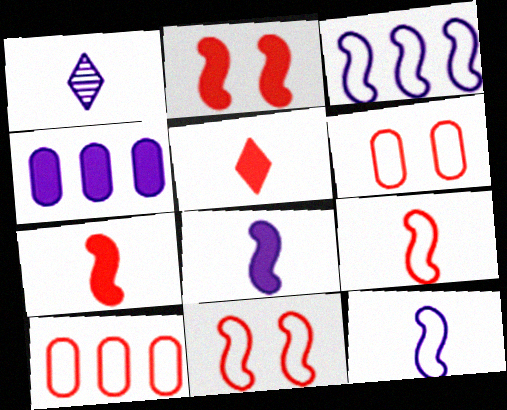[]